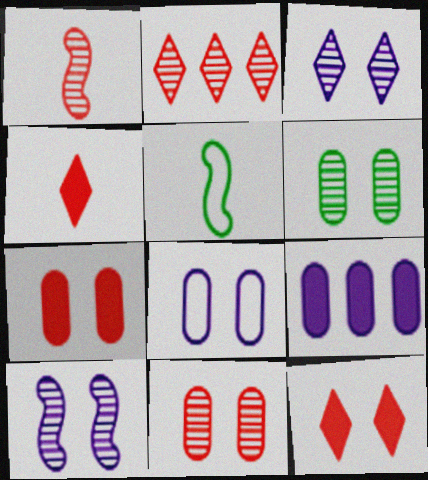[[1, 2, 11], 
[6, 7, 8]]